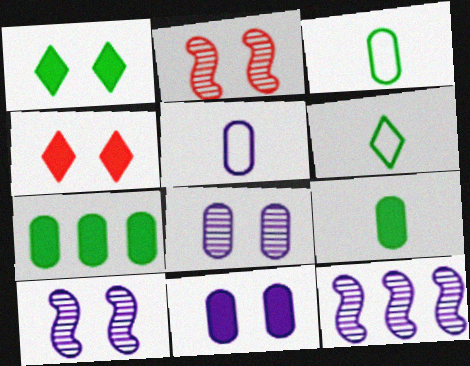[[3, 4, 12]]